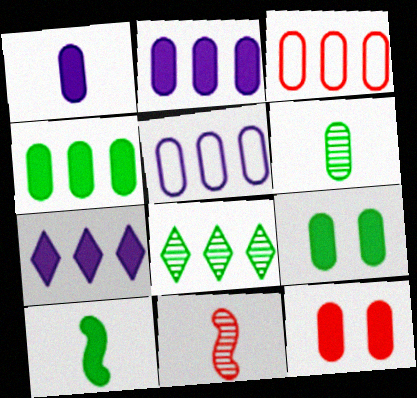[[1, 4, 12], 
[5, 6, 12], 
[7, 10, 12]]